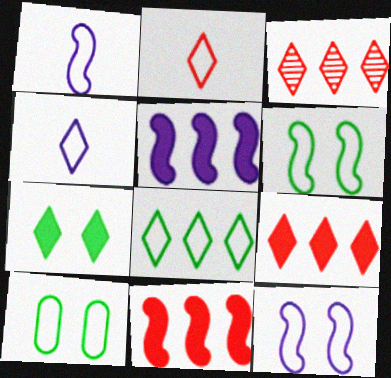[[3, 4, 7]]